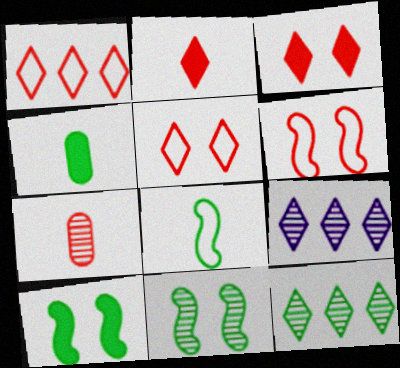[[4, 6, 9], 
[7, 9, 11]]